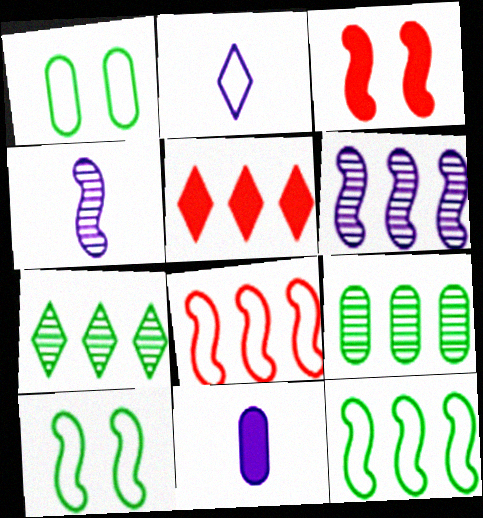[[1, 2, 8], 
[1, 4, 5], 
[2, 3, 9], 
[2, 4, 11], 
[3, 4, 12]]